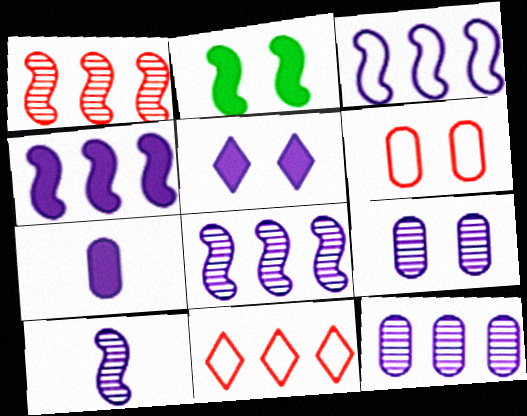[[3, 4, 8], 
[4, 5, 7]]